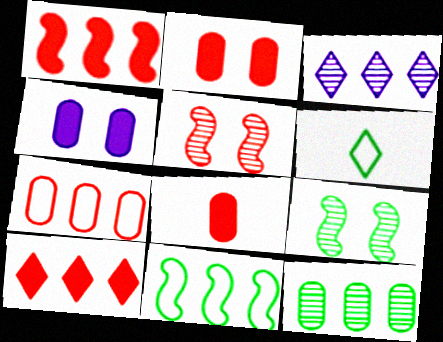[]